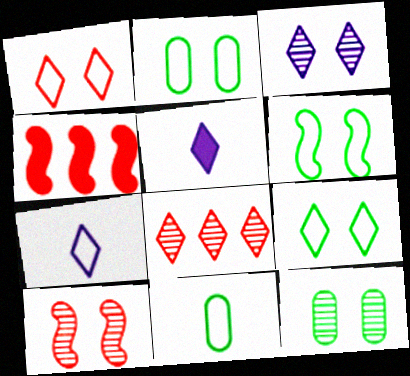[[2, 6, 9], 
[3, 4, 11], 
[3, 10, 12], 
[4, 7, 12], 
[5, 8, 9]]